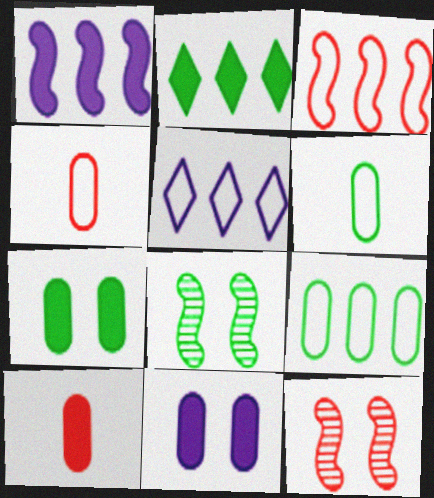[[2, 6, 8], 
[3, 5, 9], 
[5, 8, 10]]